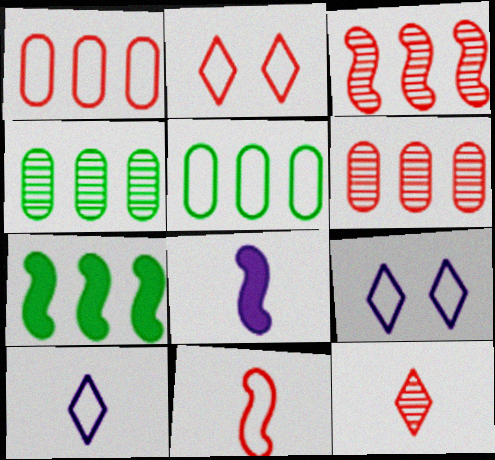[[1, 2, 11], 
[2, 4, 8], 
[5, 9, 11]]